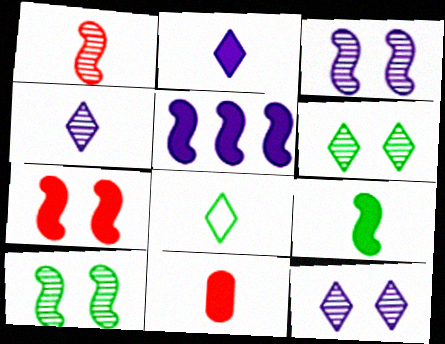[[2, 9, 11], 
[5, 7, 9]]